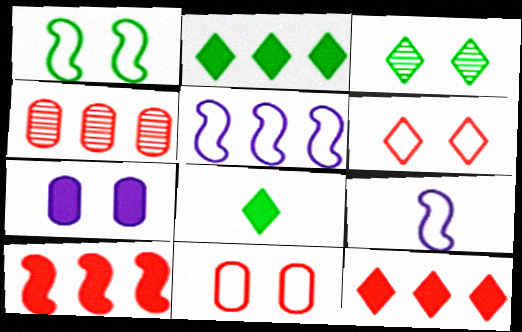[[2, 4, 5], 
[7, 8, 10]]